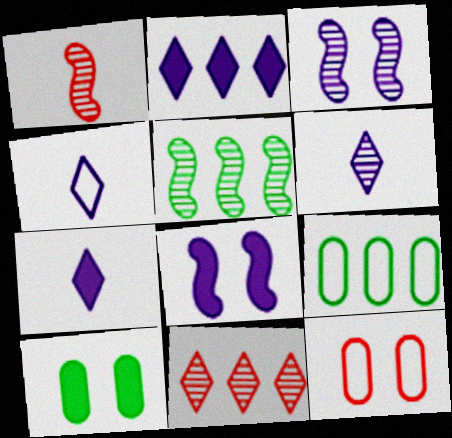[[1, 3, 5], 
[4, 6, 7], 
[5, 7, 12]]